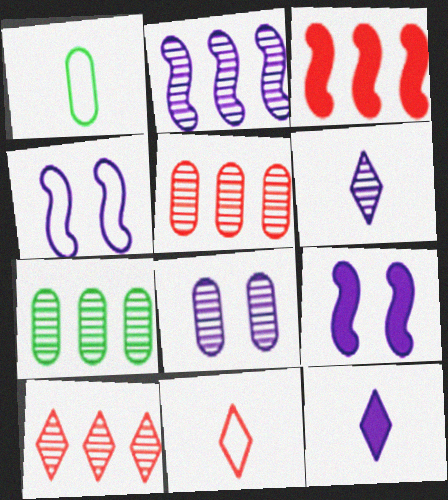[[1, 9, 10], 
[2, 6, 8], 
[2, 7, 10], 
[7, 9, 11]]